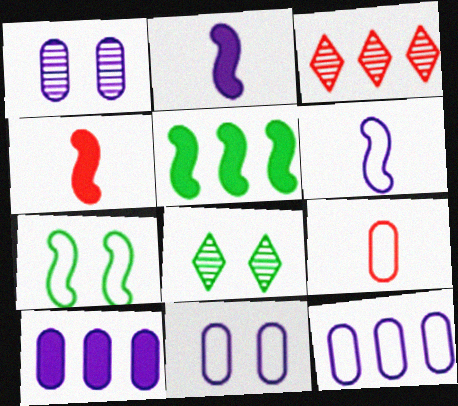[[3, 5, 12], 
[4, 8, 12]]